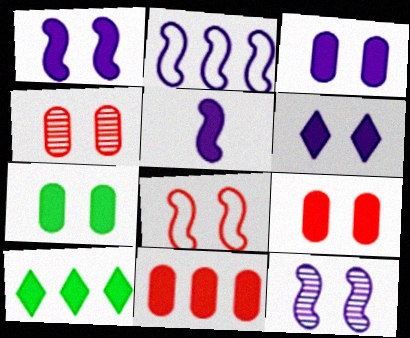[[1, 3, 6], 
[2, 5, 12], 
[3, 7, 9], 
[5, 9, 10]]